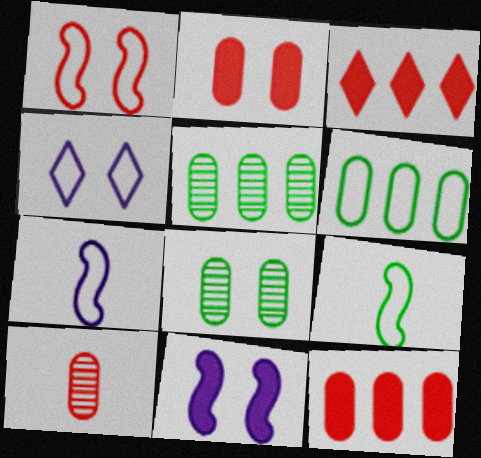[[1, 3, 10], 
[3, 7, 8]]